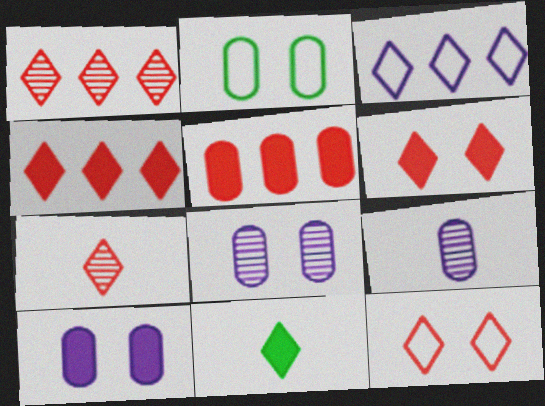[[2, 5, 9], 
[4, 7, 12]]